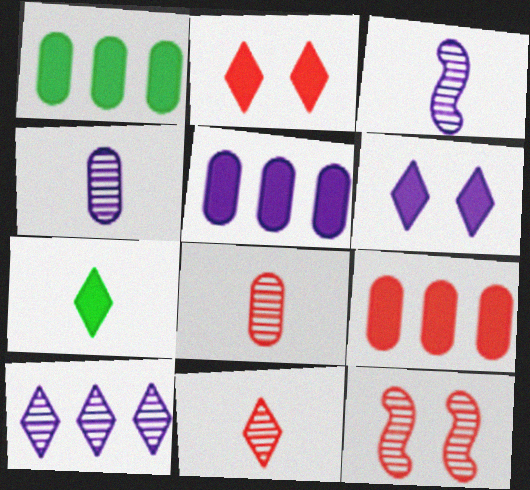[[1, 5, 9]]